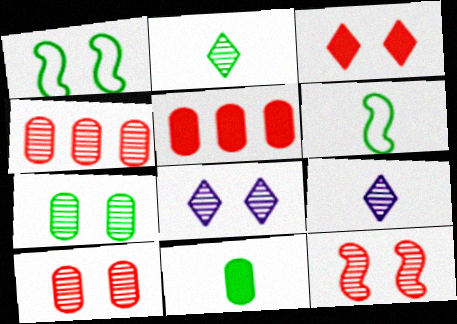[[1, 5, 9], 
[2, 6, 11], 
[5, 6, 8], 
[7, 8, 12]]